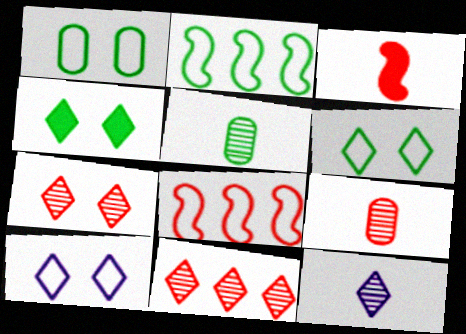[[2, 4, 5], 
[4, 7, 10]]